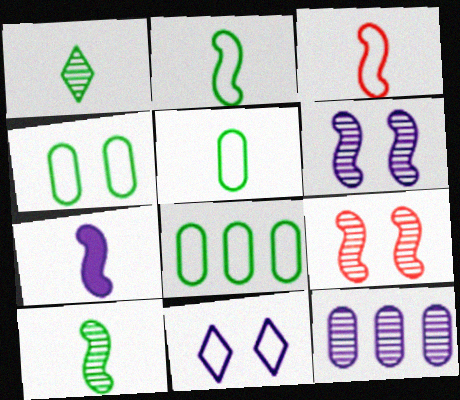[[1, 9, 12], 
[3, 7, 10], 
[3, 8, 11], 
[4, 5, 8], 
[7, 11, 12]]